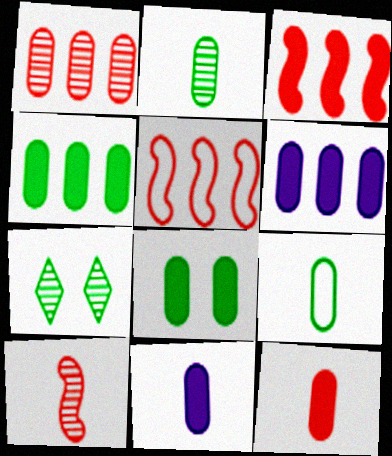[[5, 7, 11], 
[6, 8, 12]]